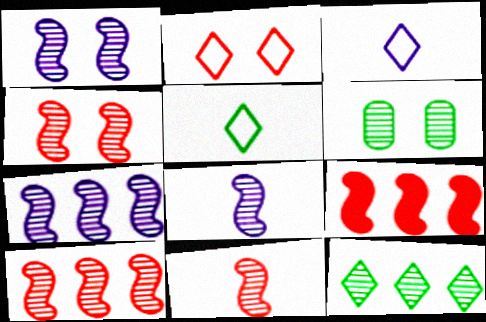[[1, 7, 8], 
[3, 6, 9], 
[4, 10, 11]]